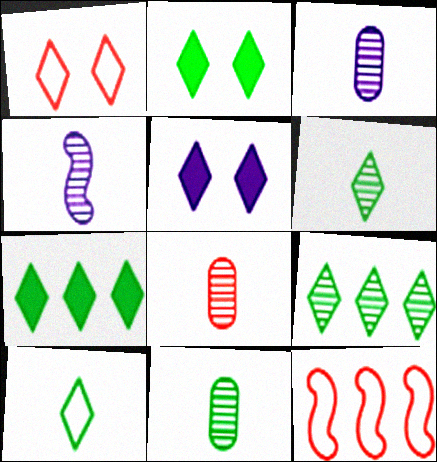[[2, 3, 12], 
[2, 9, 10], 
[3, 8, 11], 
[4, 6, 8], 
[5, 11, 12]]